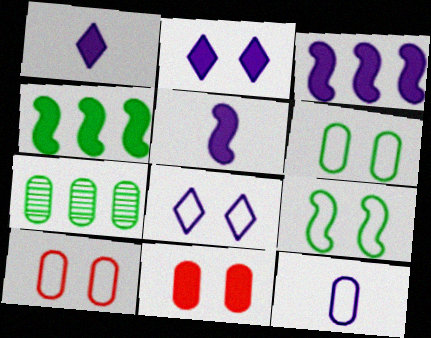[[1, 4, 11], 
[7, 11, 12], 
[8, 9, 10]]